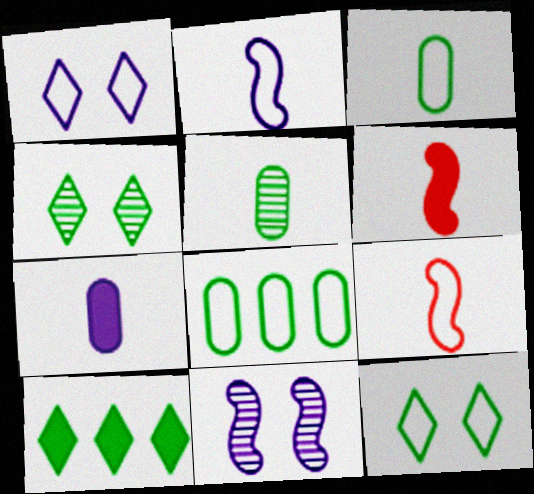[[1, 8, 9]]